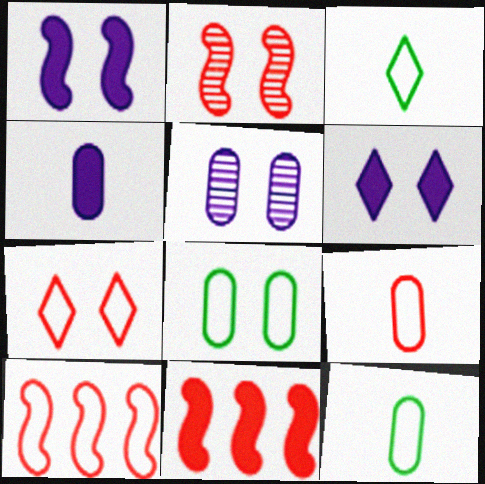[[2, 6, 8], 
[3, 5, 11], 
[7, 9, 10]]